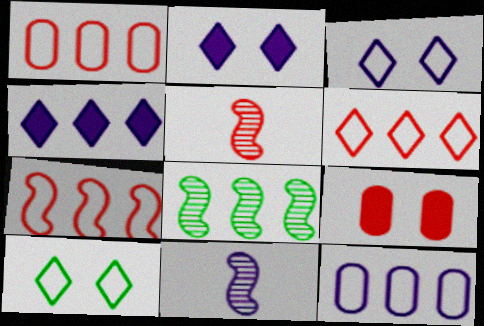[[1, 4, 8], 
[1, 6, 7], 
[2, 11, 12], 
[5, 6, 9]]